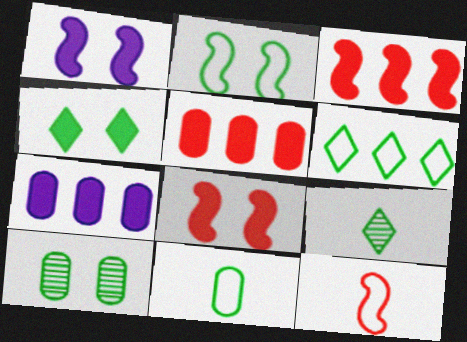[[2, 4, 10], 
[2, 6, 11], 
[4, 6, 9]]